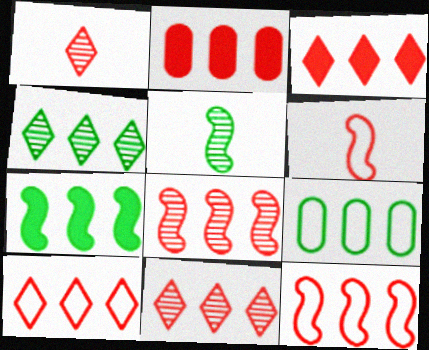[[2, 8, 10], 
[2, 11, 12], 
[3, 10, 11], 
[4, 7, 9]]